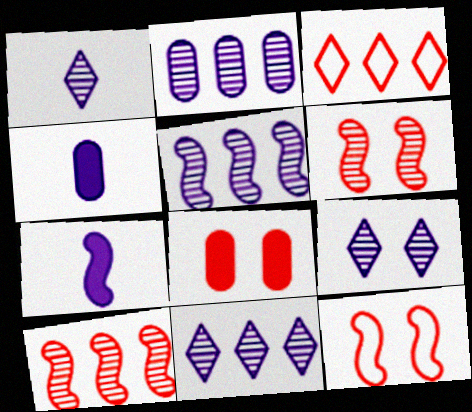[[1, 9, 11], 
[2, 5, 11]]